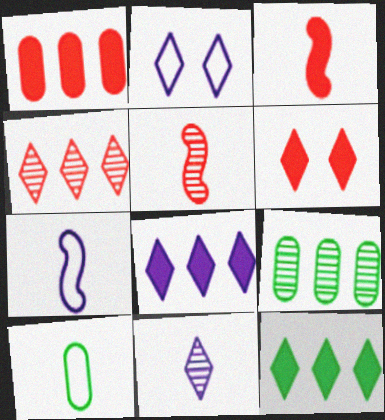[[1, 3, 6], 
[2, 3, 9], 
[2, 8, 11], 
[3, 10, 11], 
[6, 7, 9]]